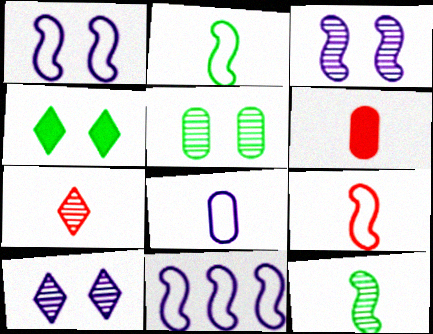[[6, 7, 9]]